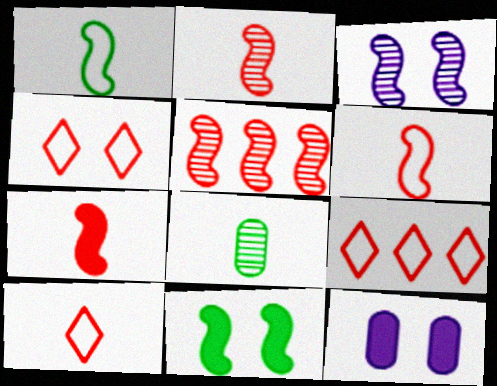[[2, 6, 7], 
[4, 9, 10]]